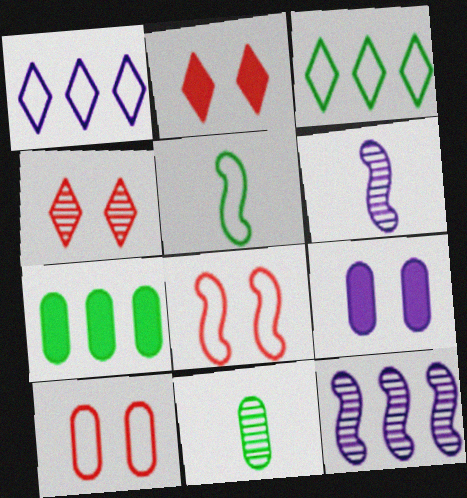[[1, 5, 10], 
[1, 6, 9], 
[4, 11, 12]]